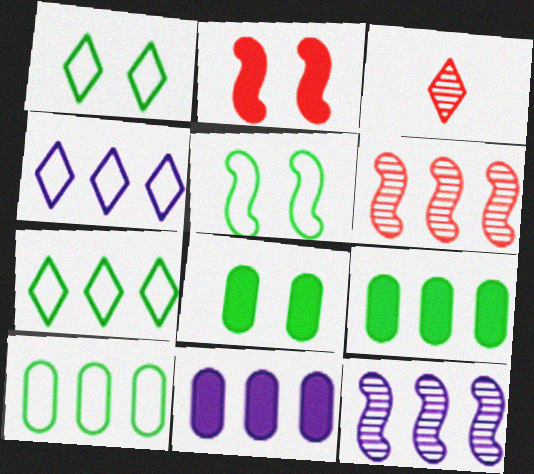[[3, 5, 11], 
[4, 6, 9], 
[4, 11, 12], 
[6, 7, 11]]